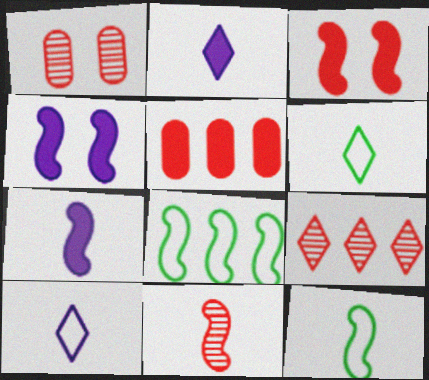[[1, 2, 8], 
[1, 9, 11], 
[4, 8, 11], 
[7, 11, 12]]